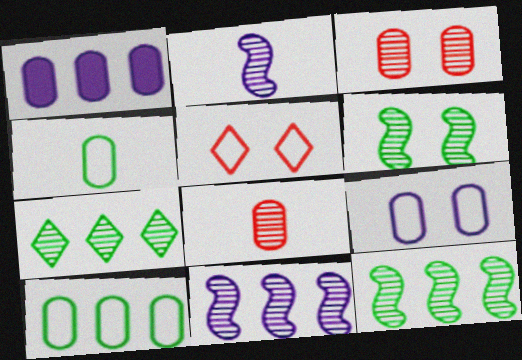[[1, 3, 4], 
[2, 3, 7]]